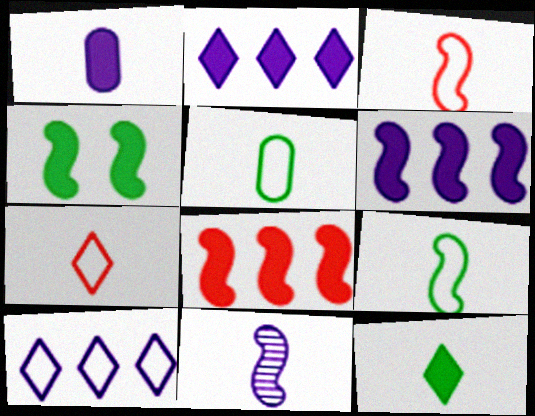[]